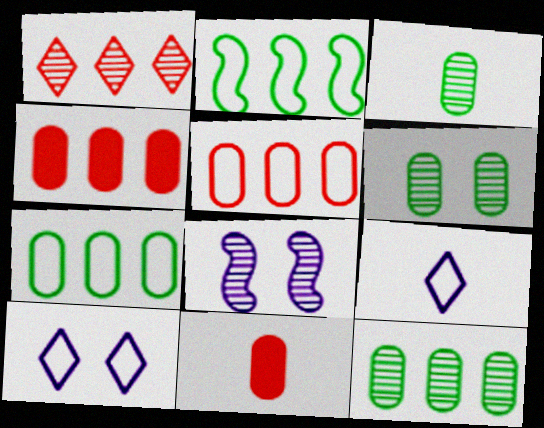[[1, 3, 8], 
[3, 6, 12]]